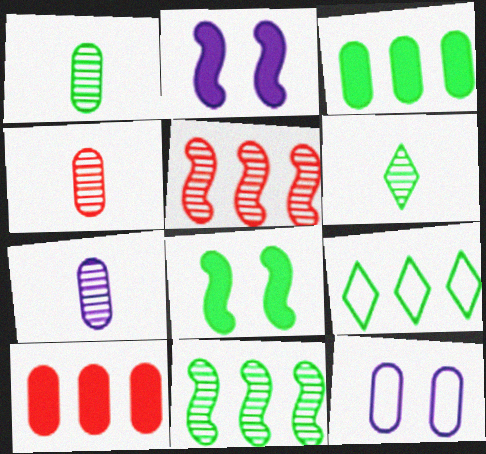[[1, 4, 7], 
[1, 8, 9], 
[1, 10, 12], 
[2, 4, 9], 
[3, 4, 12], 
[3, 9, 11]]